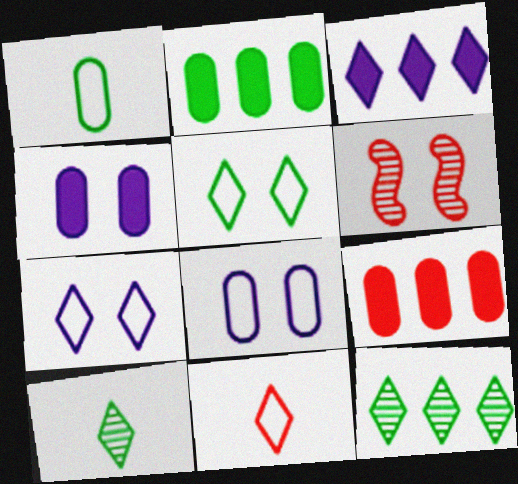[[1, 3, 6], 
[4, 5, 6], 
[6, 9, 11]]